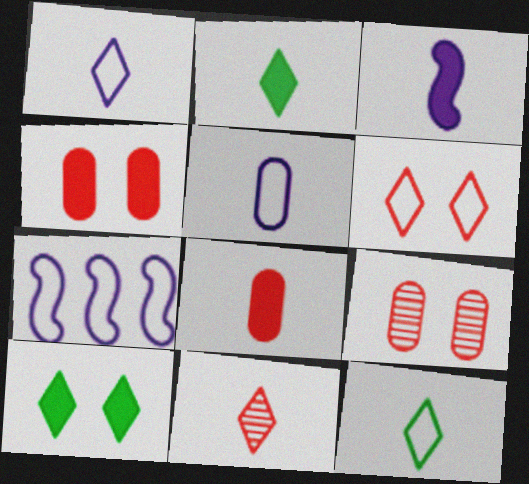[[1, 2, 11], 
[2, 3, 8], 
[2, 7, 9]]